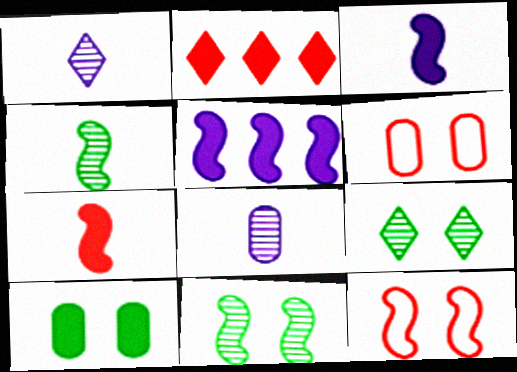[[2, 3, 10], 
[4, 5, 12]]